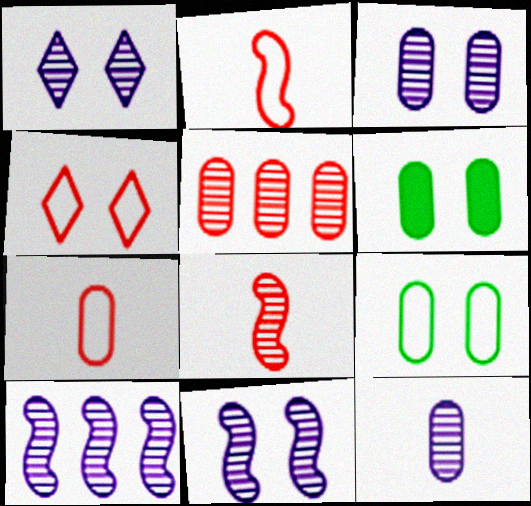[[1, 3, 11], 
[1, 10, 12], 
[4, 6, 11]]